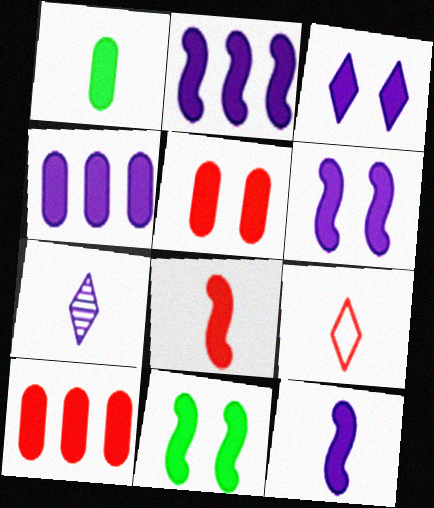[[1, 4, 5], 
[2, 6, 12], 
[2, 8, 11], 
[3, 4, 12], 
[3, 5, 11]]